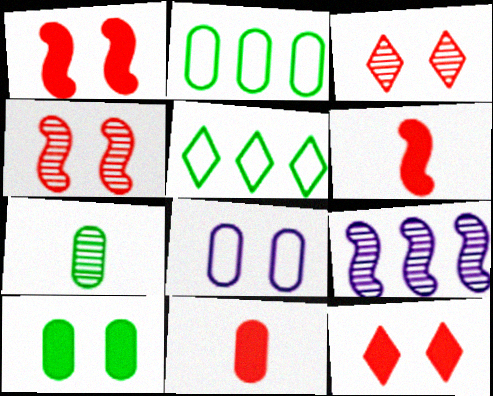[[2, 7, 10], 
[3, 7, 9]]